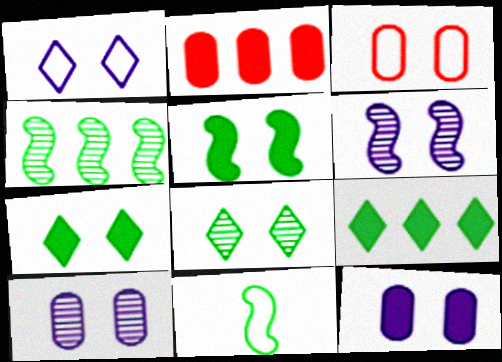[[1, 6, 12], 
[3, 6, 7], 
[4, 5, 11]]